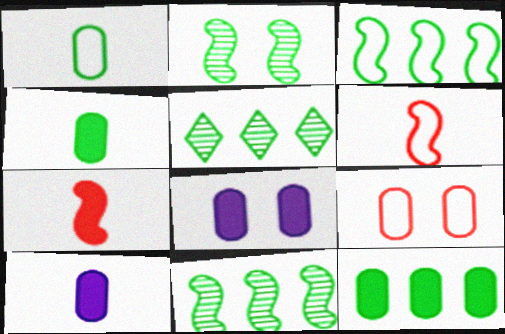[[3, 5, 12], 
[5, 6, 8]]